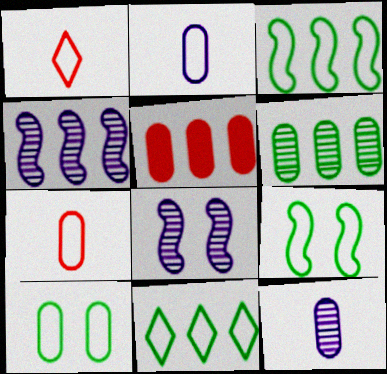[[4, 5, 11], 
[5, 10, 12]]